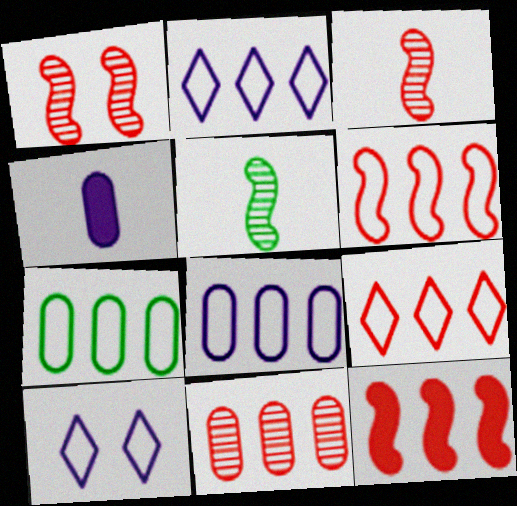[[2, 6, 7], 
[9, 11, 12]]